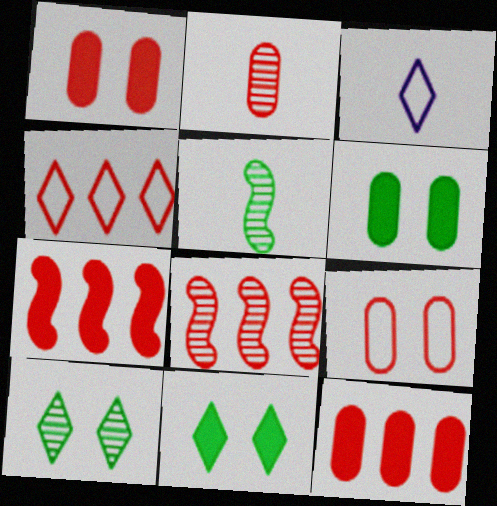[[2, 9, 12], 
[3, 6, 8], 
[4, 8, 12]]